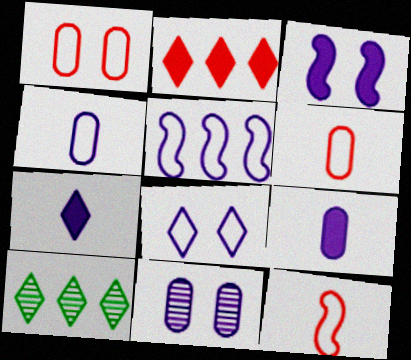[[3, 6, 10], 
[3, 8, 11], 
[4, 5, 8], 
[5, 7, 11]]